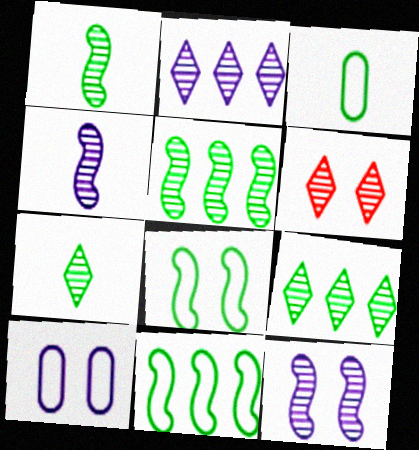[[2, 6, 7]]